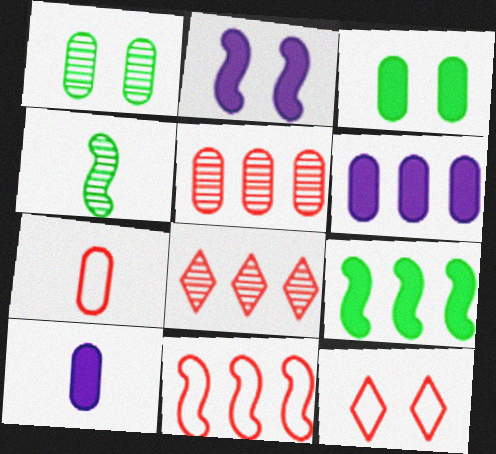[[1, 2, 12], 
[1, 6, 7], 
[2, 4, 11], 
[4, 6, 12], 
[7, 11, 12]]